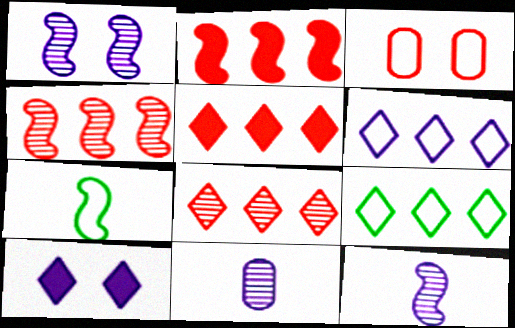[[1, 2, 7], 
[3, 6, 7]]